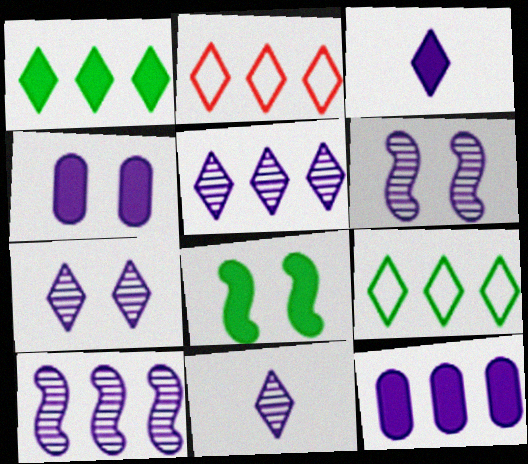[[1, 2, 5], 
[5, 7, 11]]